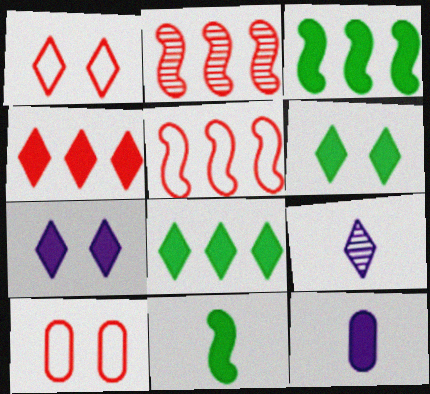[[1, 8, 9], 
[3, 9, 10]]